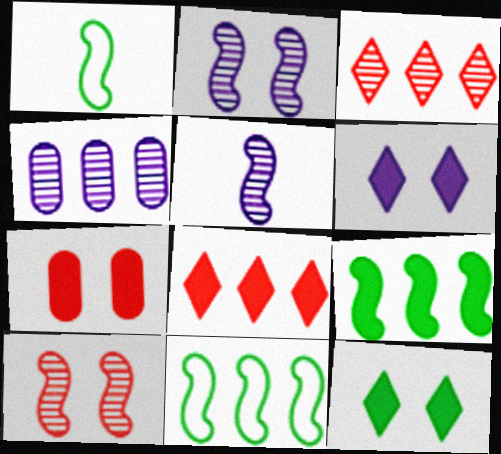[[4, 8, 11]]